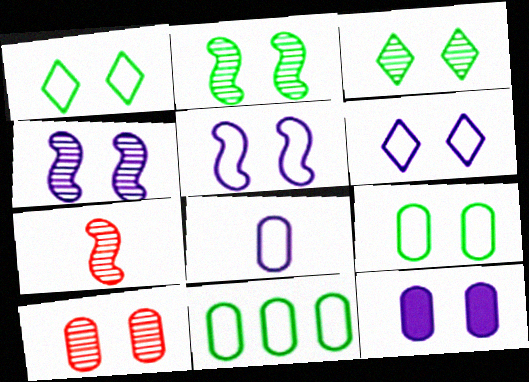[[3, 4, 10], 
[4, 6, 12], 
[9, 10, 12]]